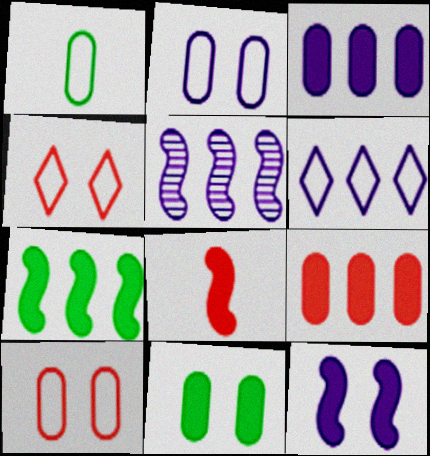[[3, 5, 6], 
[7, 8, 12]]